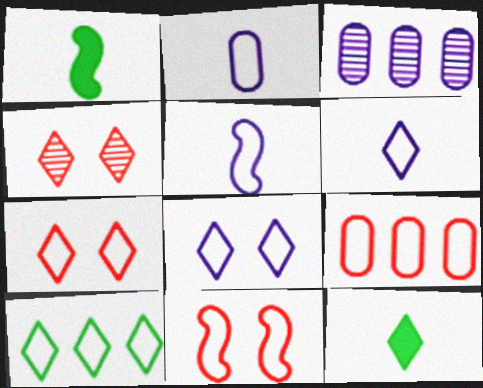[[1, 3, 7], 
[2, 5, 6], 
[2, 10, 11], 
[3, 11, 12], 
[6, 7, 10]]